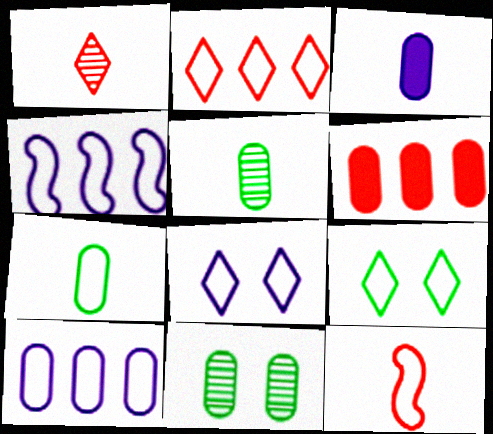[[9, 10, 12]]